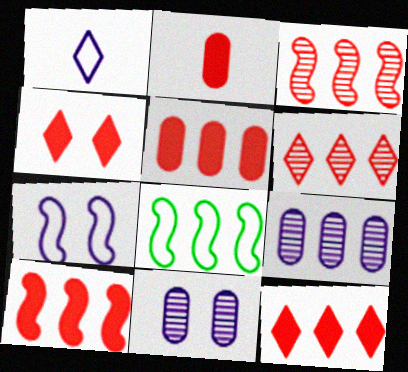[[2, 4, 10], 
[5, 10, 12], 
[8, 9, 12]]